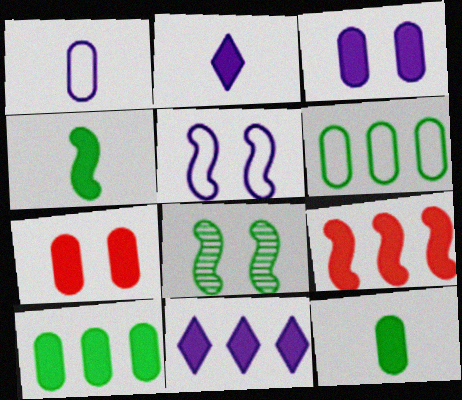[[4, 7, 11], 
[9, 10, 11]]